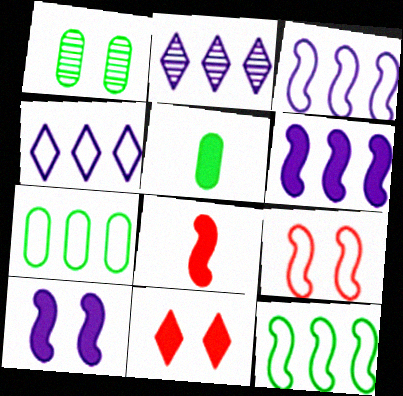[[1, 4, 8], 
[1, 5, 7], 
[2, 5, 9], 
[5, 6, 11]]